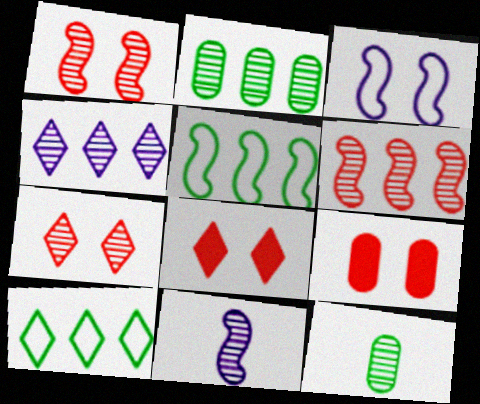[[1, 4, 12], 
[2, 4, 6], 
[2, 7, 11], 
[9, 10, 11]]